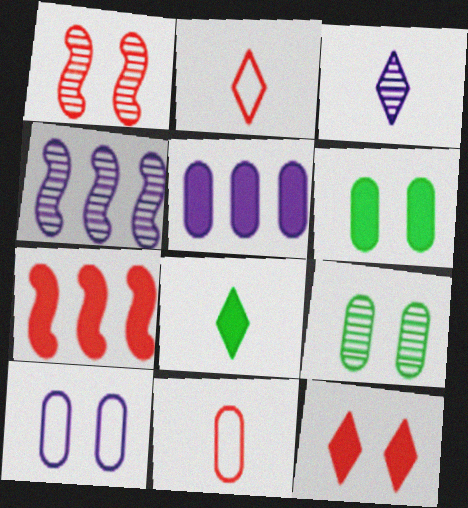[[2, 3, 8], 
[2, 4, 6], 
[5, 9, 11]]